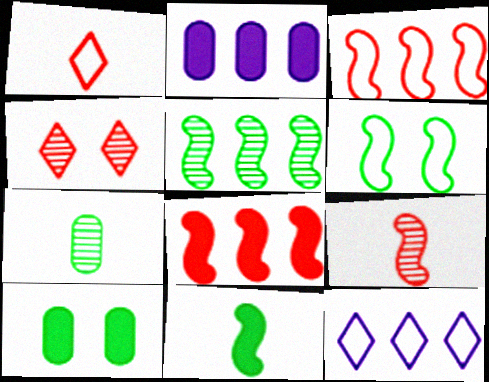[[5, 6, 11], 
[9, 10, 12]]